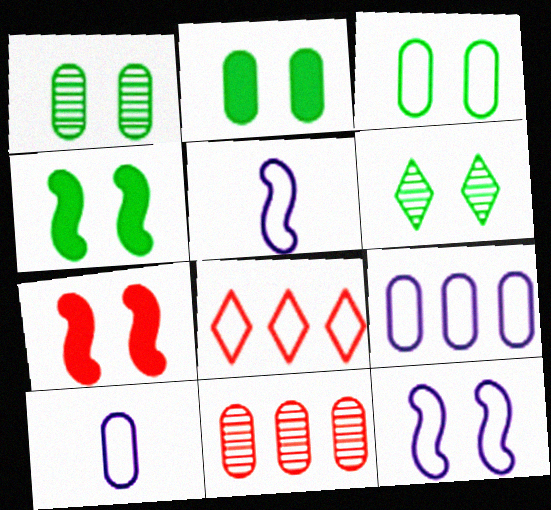[[1, 2, 3], 
[2, 10, 11], 
[3, 4, 6], 
[3, 5, 8]]